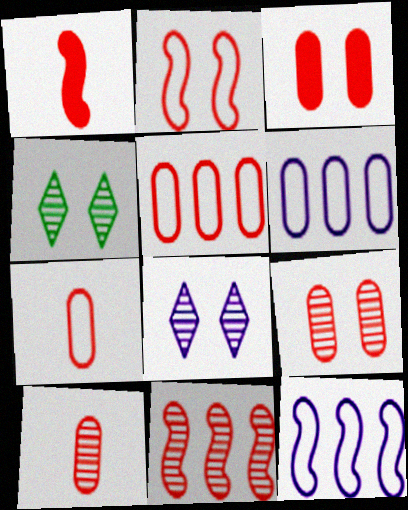[[1, 2, 11], 
[1, 4, 6], 
[3, 5, 10]]